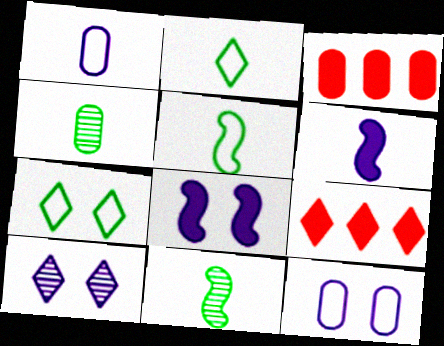[[2, 9, 10], 
[3, 4, 12], 
[3, 5, 10], 
[8, 10, 12], 
[9, 11, 12]]